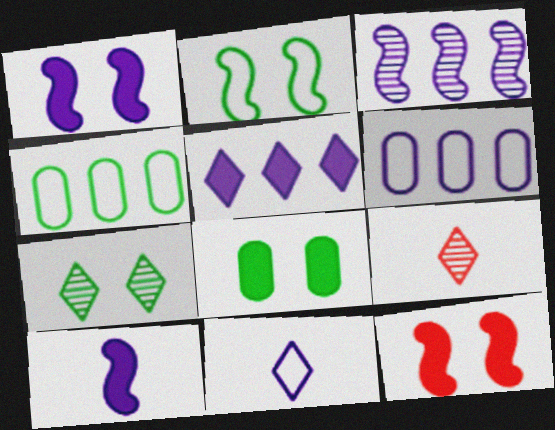[[1, 4, 9], 
[2, 7, 8], 
[3, 5, 6]]